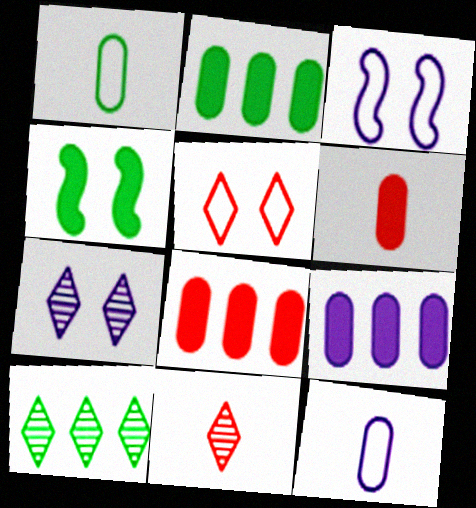[[1, 4, 10], 
[2, 3, 11], 
[2, 8, 9], 
[3, 6, 10], 
[7, 10, 11]]